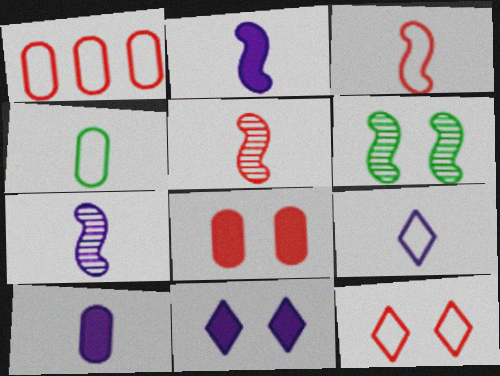[[1, 3, 12], 
[3, 4, 9], 
[7, 9, 10]]